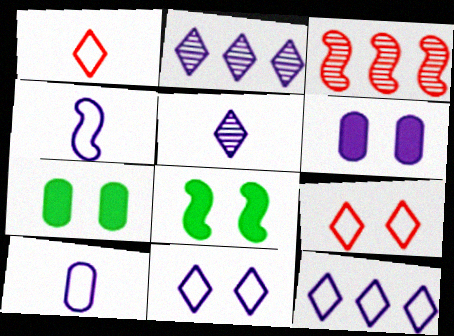[[2, 4, 6], 
[3, 4, 8]]